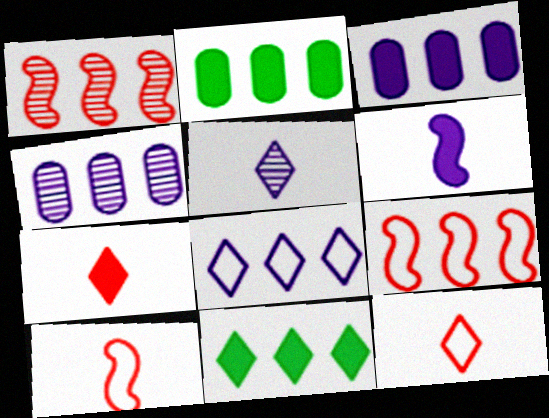[[1, 2, 8], 
[4, 9, 11]]